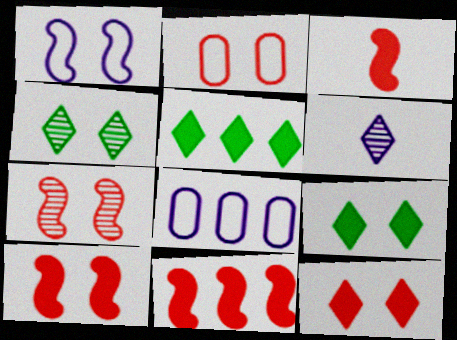[[2, 7, 12], 
[3, 4, 8], 
[3, 10, 11]]